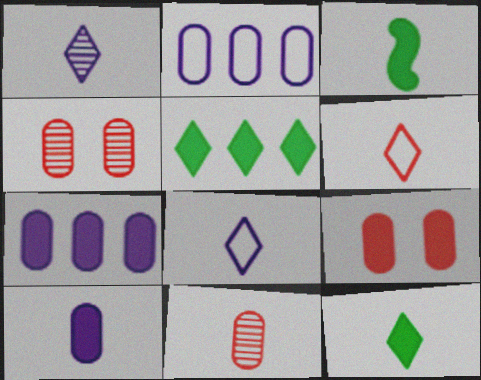[[1, 6, 12], 
[3, 8, 11]]